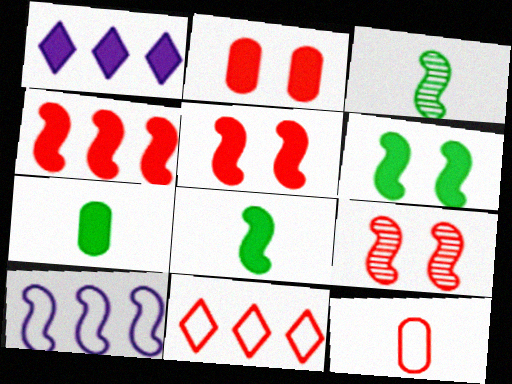[[1, 2, 8], 
[1, 5, 7], 
[3, 5, 10], 
[8, 9, 10]]